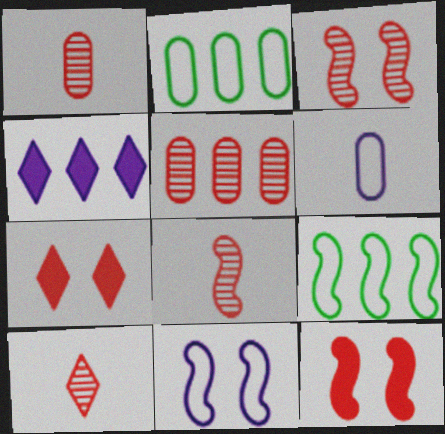[[1, 8, 10], 
[3, 5, 10], 
[4, 5, 9]]